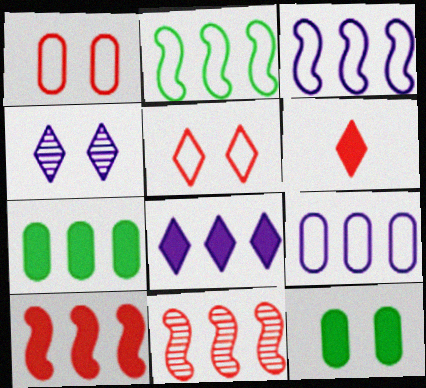[[1, 6, 11], 
[7, 8, 10]]